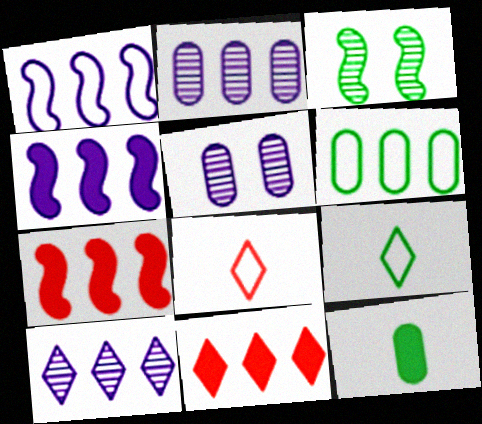[[5, 7, 9], 
[6, 7, 10]]